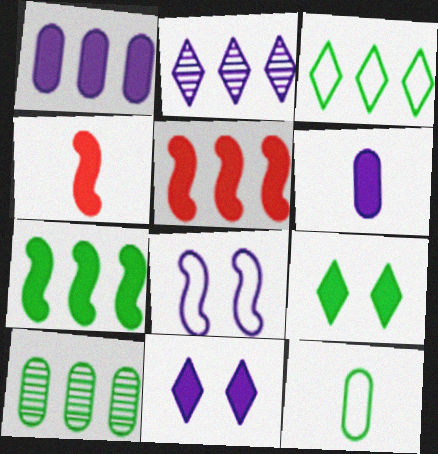[[1, 4, 9], 
[2, 6, 8], 
[3, 7, 10], 
[5, 6, 9]]